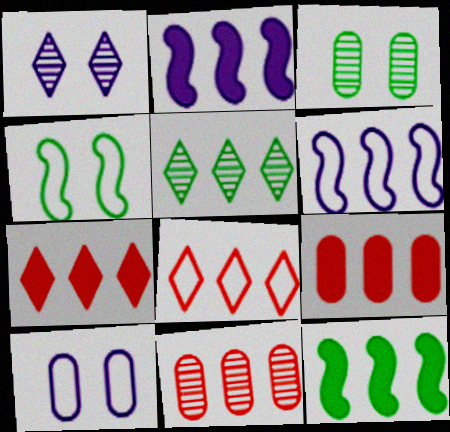[[5, 6, 9]]